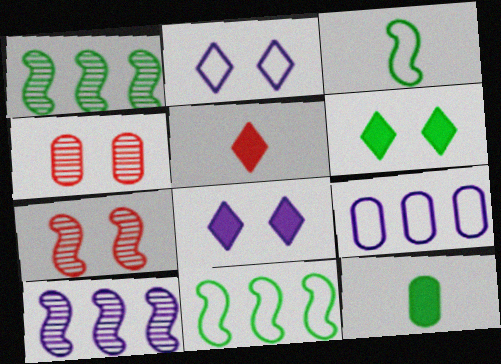[[4, 9, 12]]